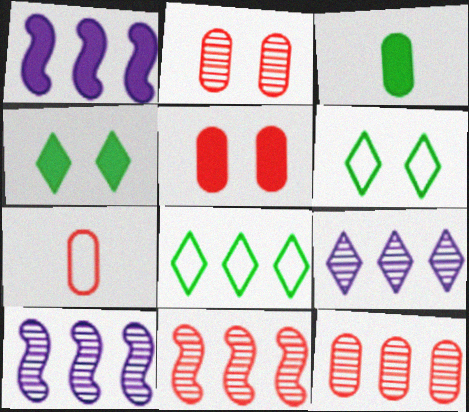[[1, 8, 12], 
[4, 7, 10], 
[5, 7, 12]]